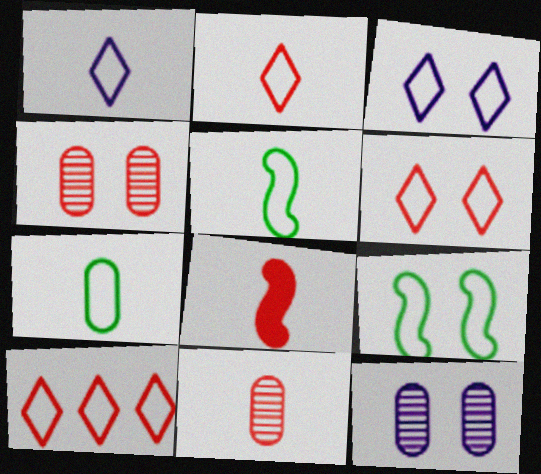[[2, 6, 10], 
[2, 8, 11], 
[4, 8, 10]]